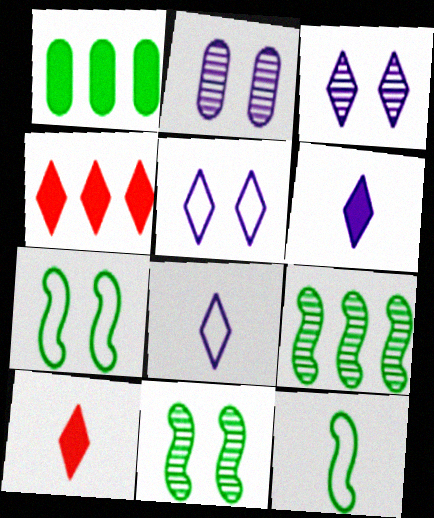[[2, 4, 12]]